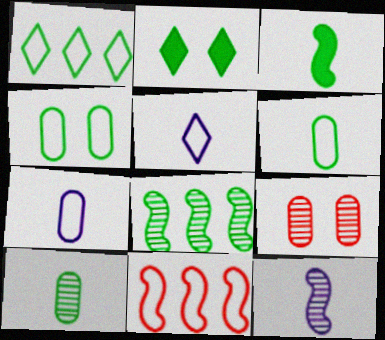[[2, 6, 8], 
[4, 5, 11]]